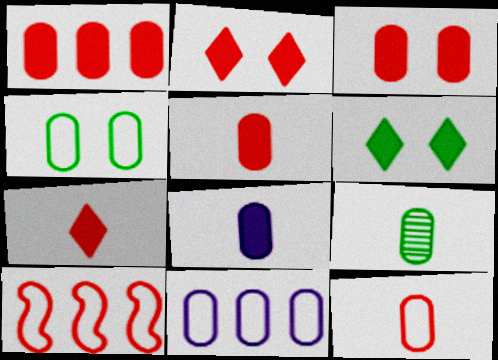[[1, 3, 5], 
[3, 9, 11], 
[4, 11, 12], 
[8, 9, 12]]